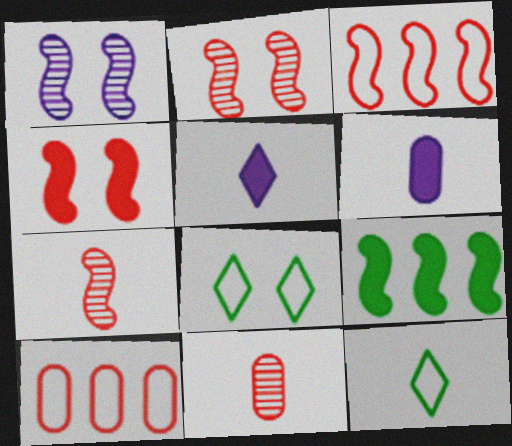[[3, 4, 7], 
[6, 7, 12]]